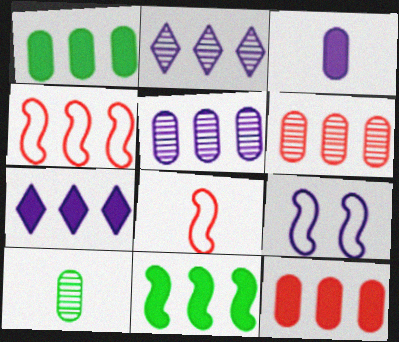[[1, 2, 4], 
[2, 3, 9], 
[7, 11, 12]]